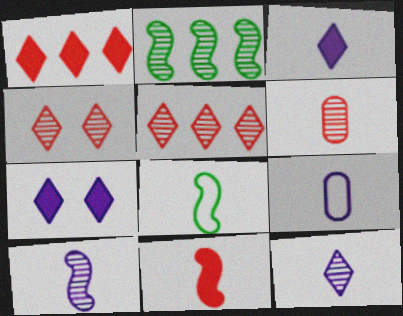[[3, 6, 8], 
[3, 9, 10], 
[8, 10, 11]]